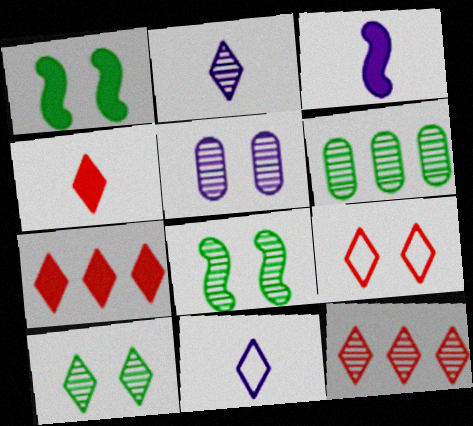[[1, 5, 9], 
[2, 10, 12], 
[3, 6, 9], 
[4, 9, 12], 
[7, 10, 11]]